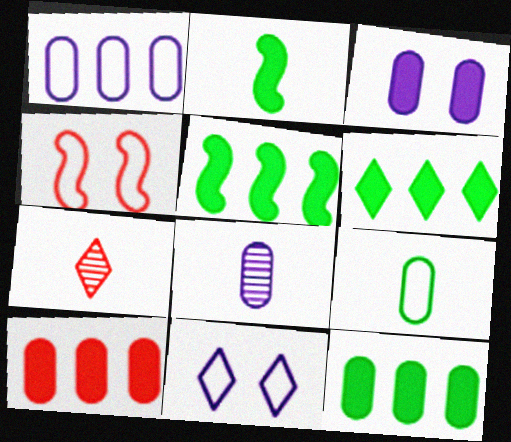[[1, 3, 8], 
[4, 6, 8], 
[4, 7, 10], 
[5, 6, 12], 
[6, 7, 11]]